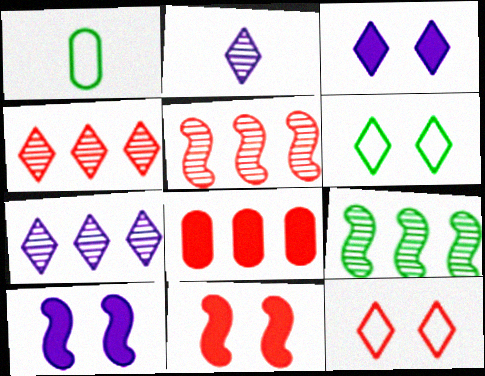[[1, 3, 5], 
[1, 4, 10], 
[1, 7, 11]]